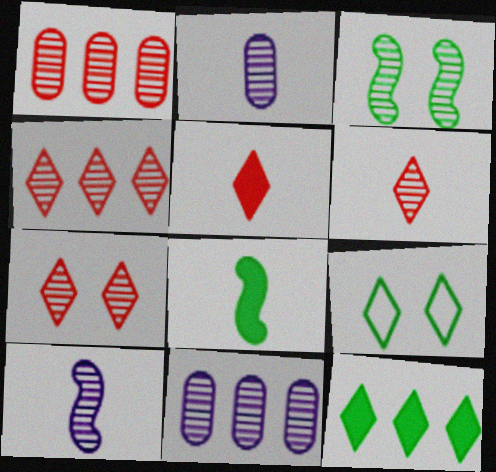[[2, 3, 4], 
[3, 6, 11], 
[4, 6, 7]]